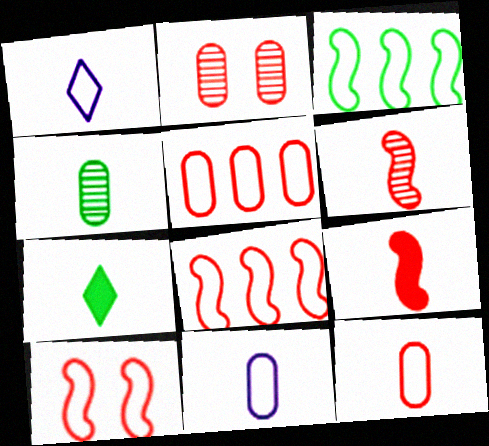[[1, 4, 9], 
[6, 7, 11]]